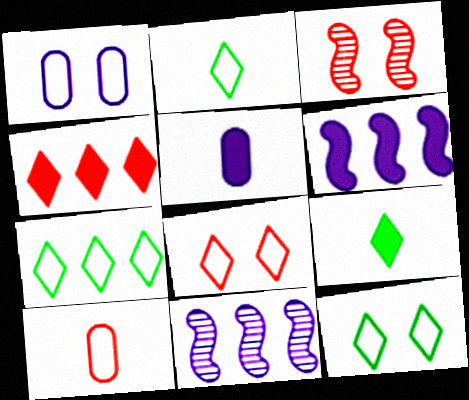[[2, 7, 12], 
[3, 4, 10], 
[3, 5, 7]]